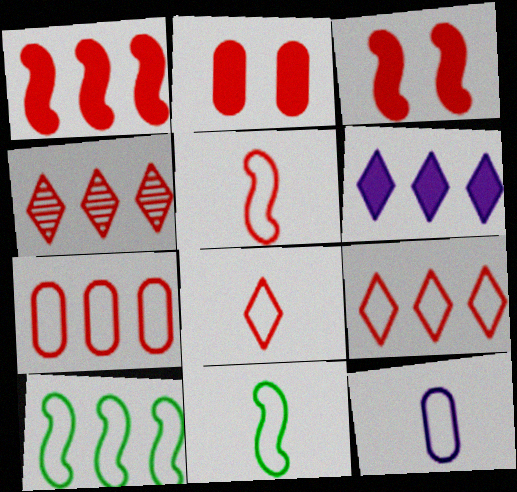[[1, 4, 7], 
[2, 4, 5], 
[8, 11, 12]]